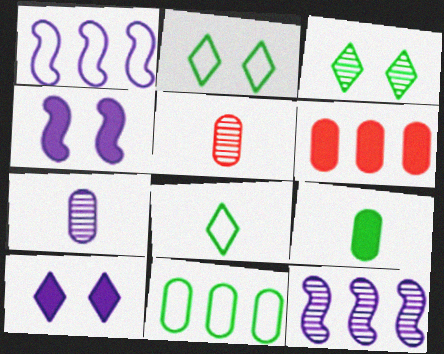[[1, 7, 10], 
[3, 5, 12]]